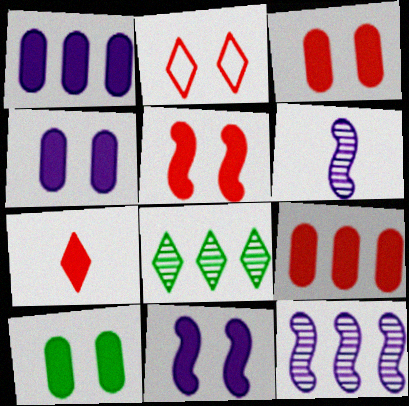[[3, 4, 10], 
[5, 7, 9]]